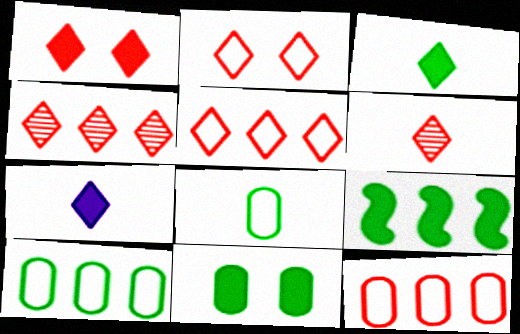[[1, 5, 6], 
[3, 9, 11]]